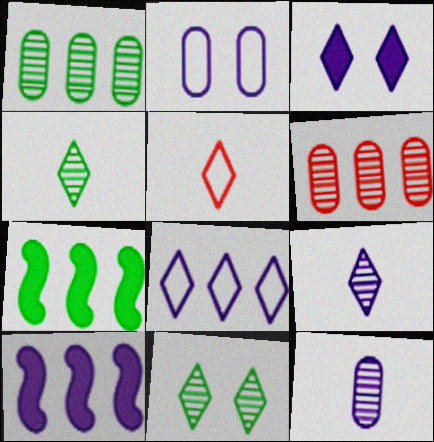[[2, 9, 10], 
[3, 8, 9], 
[6, 7, 8]]